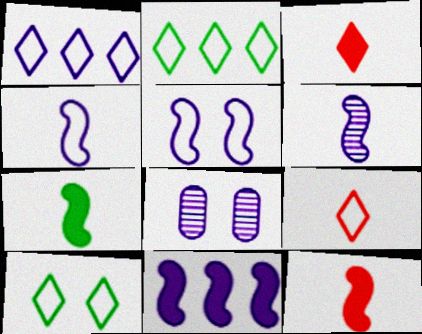[[1, 9, 10], 
[2, 8, 12], 
[5, 6, 11]]